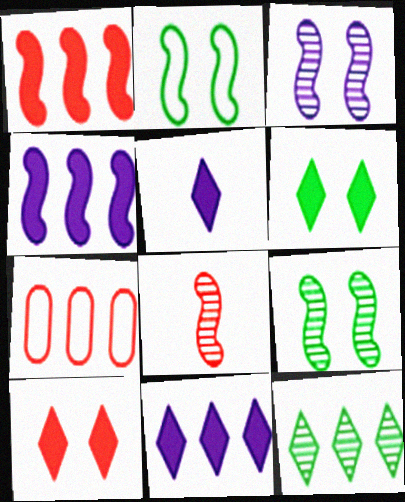[[2, 4, 8], 
[4, 7, 12], 
[5, 7, 9], 
[7, 8, 10]]